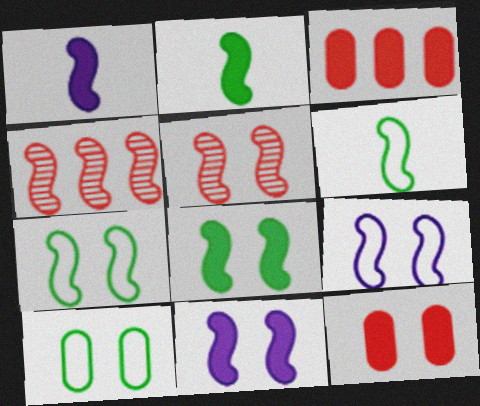[[1, 4, 7], 
[2, 4, 9], 
[4, 6, 11], 
[5, 7, 11], 
[5, 8, 9]]